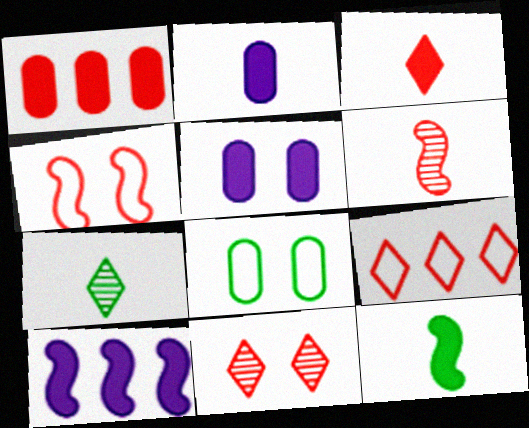[[2, 3, 12], 
[3, 9, 11]]